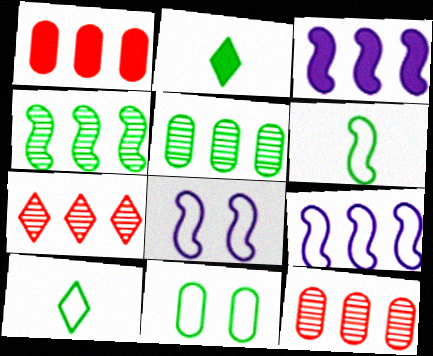[[2, 4, 11], 
[2, 8, 12]]